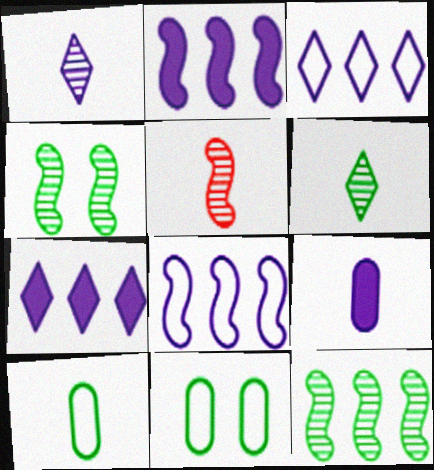[[5, 7, 11]]